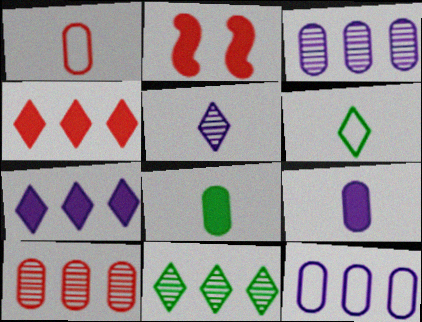[[2, 3, 6], 
[2, 7, 8]]